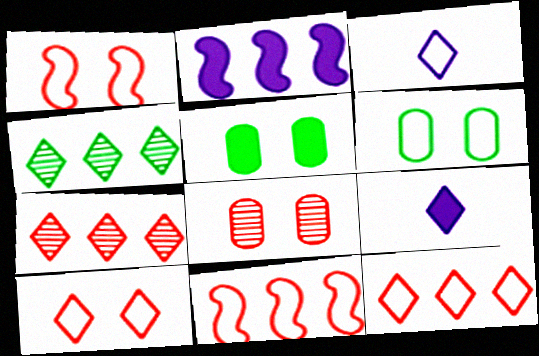[[3, 6, 11], 
[4, 9, 10]]